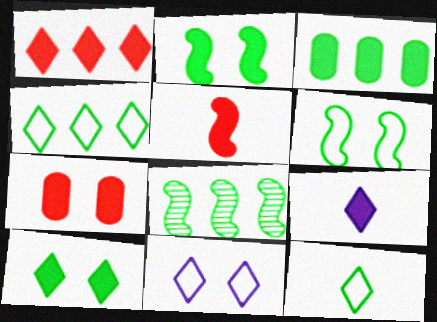[[1, 5, 7], 
[1, 9, 10], 
[3, 4, 8]]